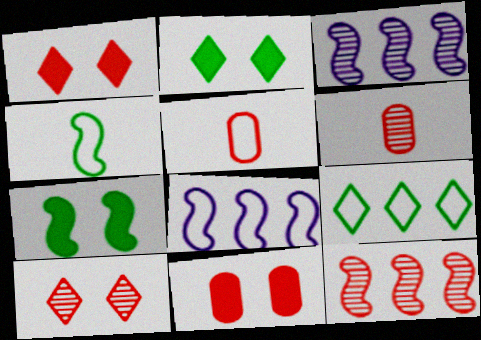[[1, 5, 12], 
[2, 3, 5], 
[2, 6, 8], 
[6, 10, 12]]